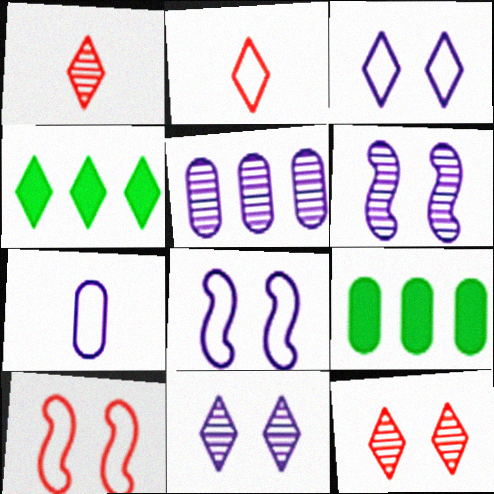[[1, 3, 4], 
[1, 8, 9], 
[2, 4, 11], 
[2, 6, 9]]